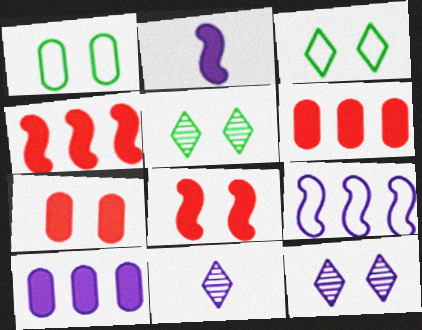[[1, 4, 11], 
[1, 8, 12]]